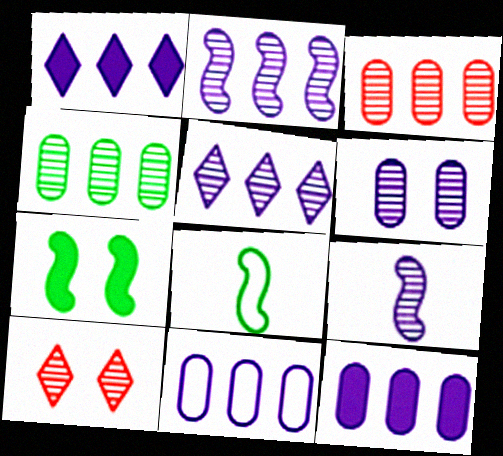[[1, 2, 11], 
[4, 9, 10], 
[5, 6, 9], 
[8, 10, 12]]